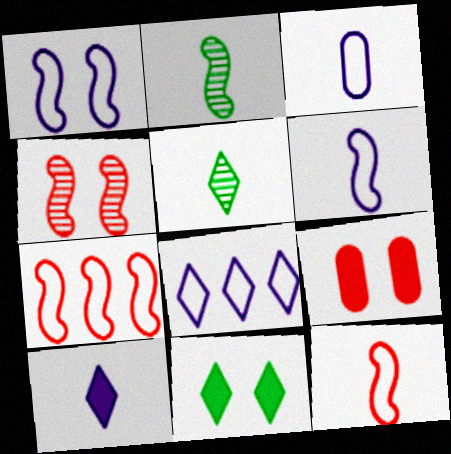[[1, 3, 8], 
[2, 8, 9]]